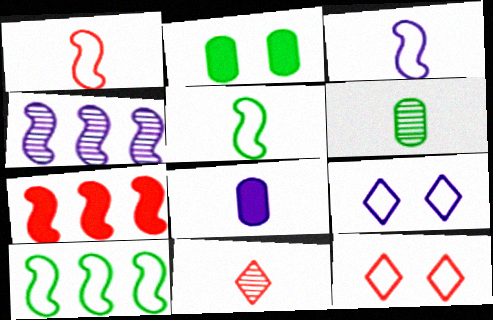[[1, 3, 5], 
[4, 7, 10], 
[4, 8, 9], 
[5, 8, 11], 
[6, 7, 9]]